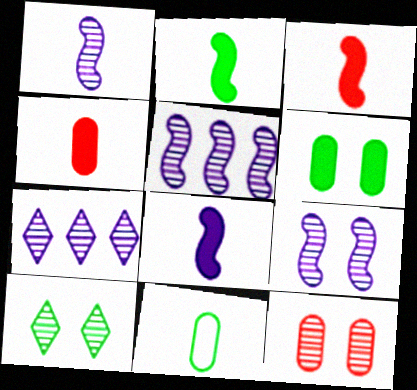[[1, 5, 9], 
[2, 3, 8], 
[9, 10, 12]]